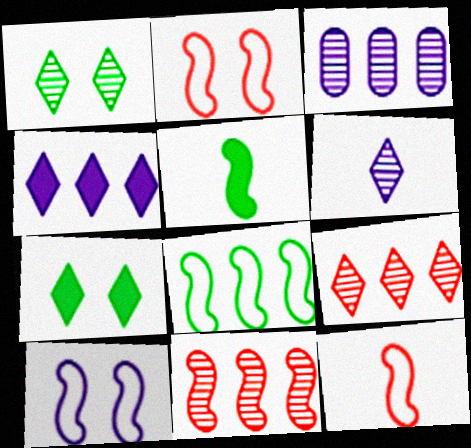[[1, 6, 9], 
[3, 7, 12], 
[5, 10, 11], 
[8, 10, 12]]